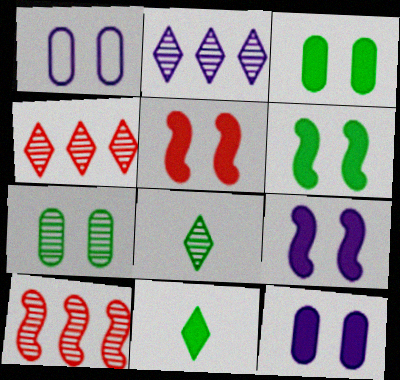[[1, 10, 11], 
[5, 6, 9]]